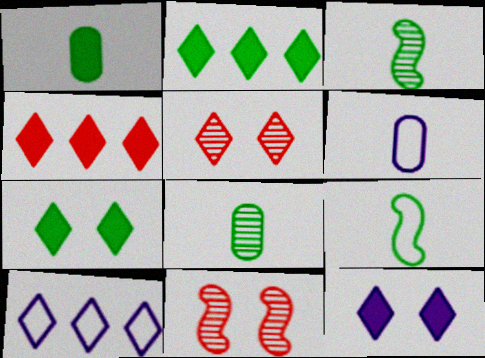[[1, 10, 11], 
[2, 6, 11]]